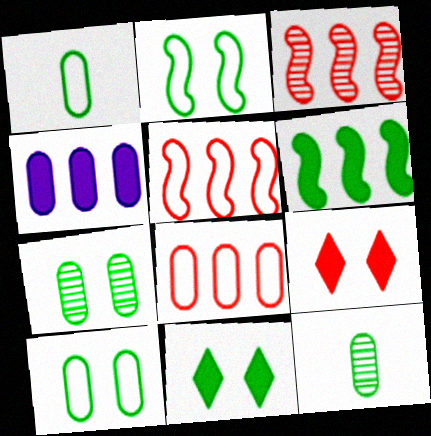[[2, 7, 11]]